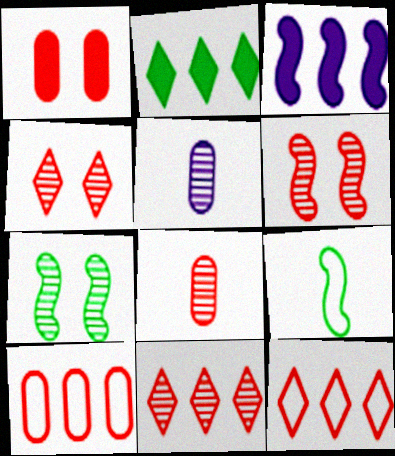[[1, 8, 10], 
[3, 6, 9], 
[5, 7, 11], 
[6, 8, 11]]